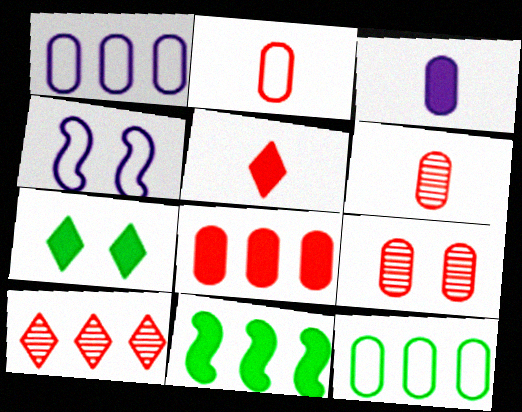[[1, 10, 11], 
[2, 8, 9], 
[3, 9, 12], 
[4, 7, 9]]